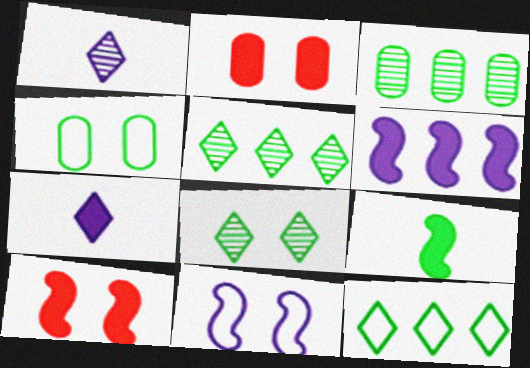[[2, 8, 11], 
[4, 5, 9], 
[6, 9, 10]]